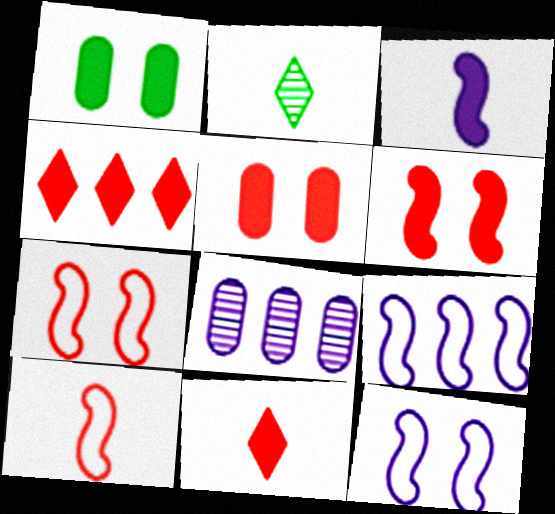[[1, 3, 4], 
[2, 5, 9]]